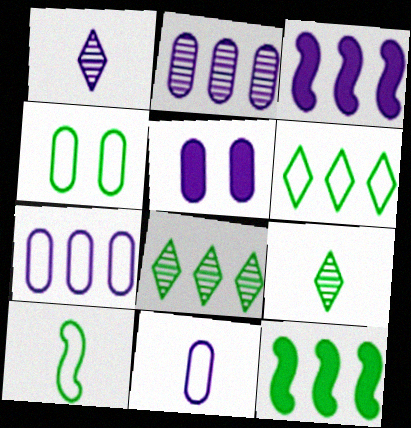[[2, 5, 11], 
[4, 6, 10], 
[4, 9, 12]]